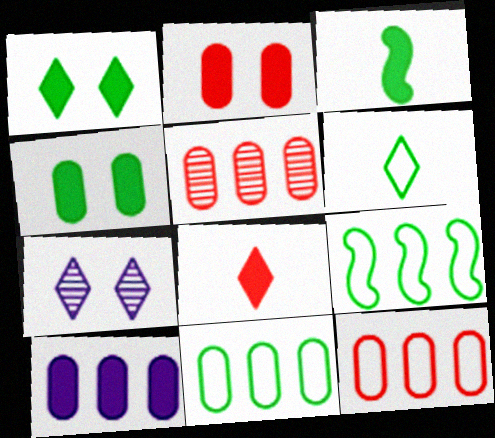[[3, 7, 12], 
[5, 10, 11]]